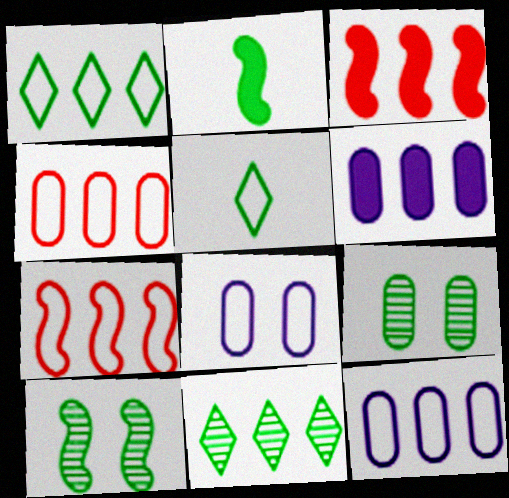[[1, 2, 9], 
[1, 7, 12], 
[3, 11, 12], 
[5, 7, 8], 
[6, 7, 11]]